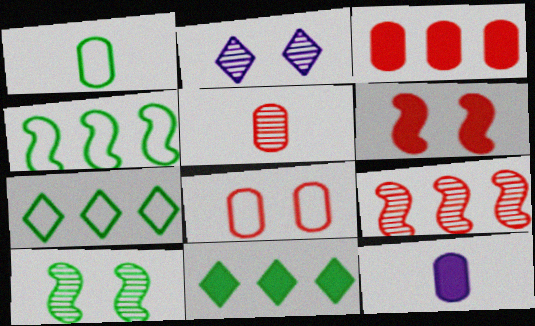[[1, 5, 12], 
[1, 10, 11], 
[3, 5, 8], 
[6, 11, 12]]